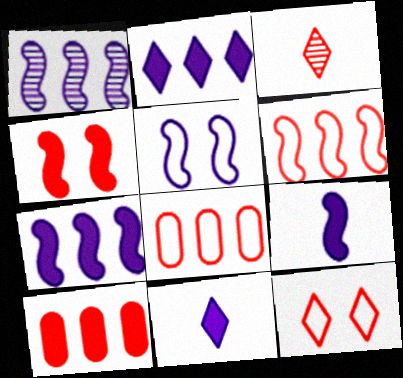[[1, 5, 9], 
[3, 4, 8]]